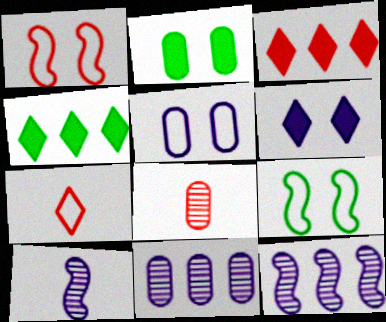[[1, 3, 8], 
[2, 7, 12]]